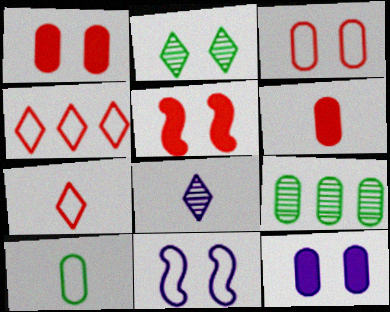[[1, 2, 11], 
[4, 10, 11]]